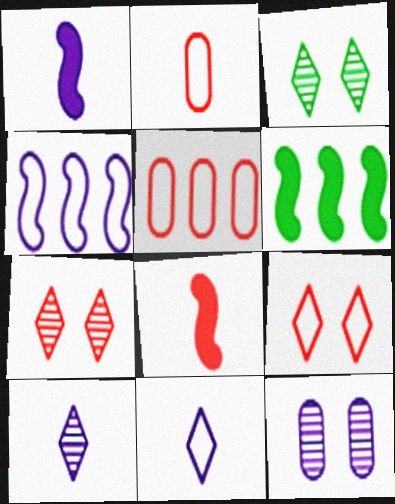[[1, 3, 5], 
[5, 7, 8]]